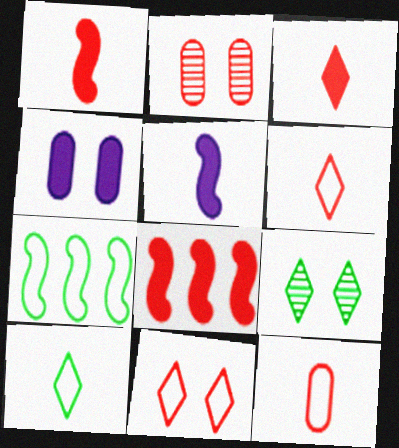[[2, 6, 8]]